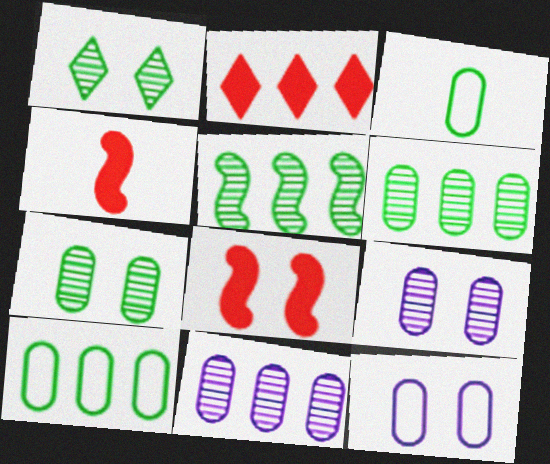[[1, 8, 12]]